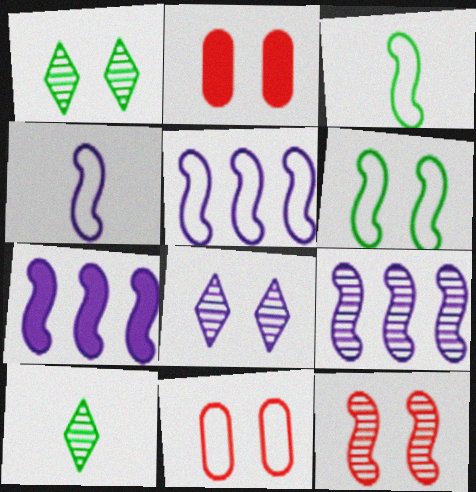[[2, 5, 10], 
[2, 6, 8], 
[3, 7, 12], 
[5, 7, 9], 
[7, 10, 11]]